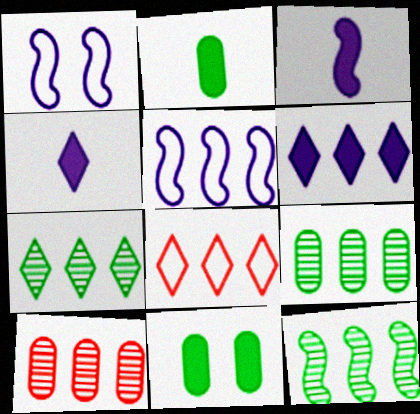[[6, 7, 8], 
[7, 9, 12]]